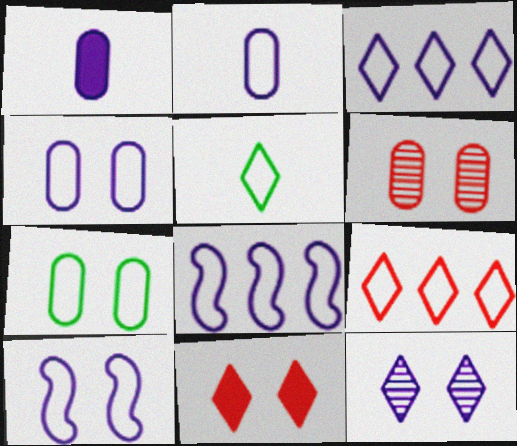[[1, 8, 12], 
[2, 3, 10]]